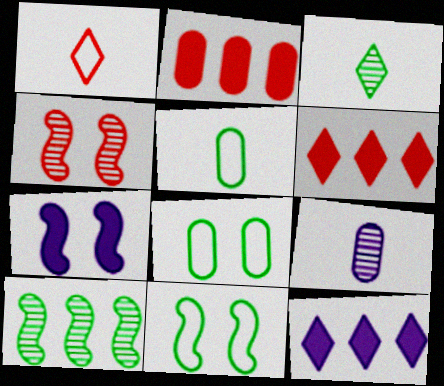[[1, 2, 4], 
[2, 8, 9], 
[4, 5, 12], 
[4, 7, 11], 
[6, 9, 11]]